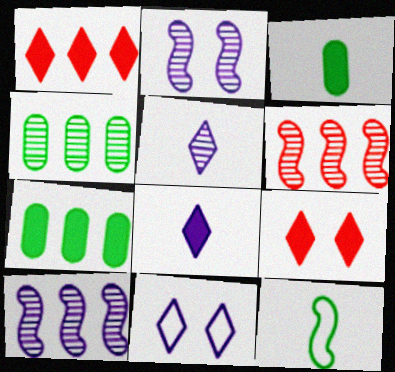[[3, 6, 11]]